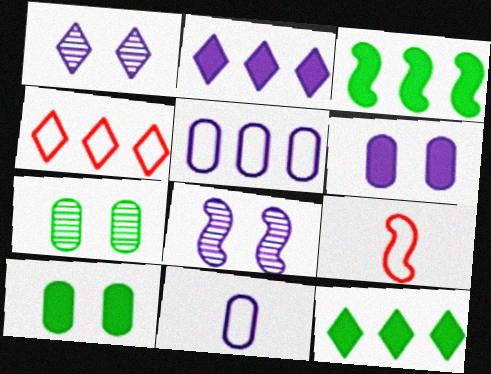[[2, 7, 9], 
[2, 8, 11], 
[3, 8, 9]]